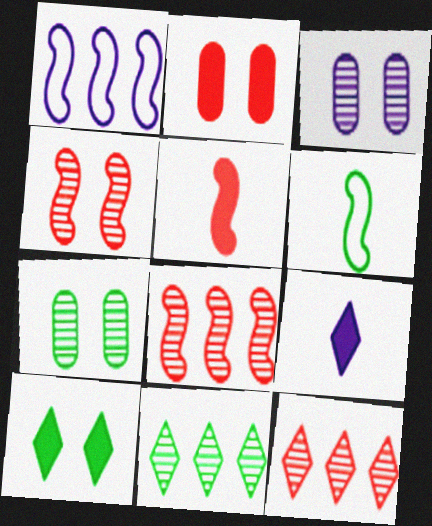[[1, 3, 9]]